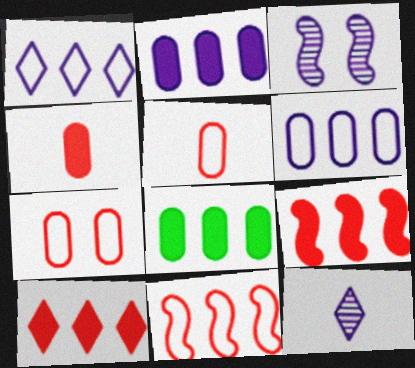[]